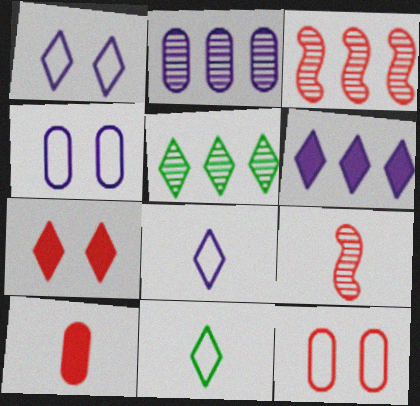[[2, 3, 5], 
[5, 7, 8]]